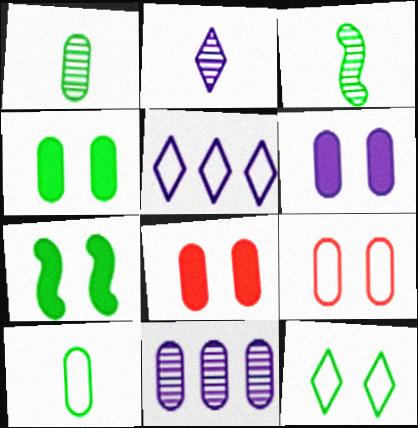[[3, 5, 8], 
[4, 6, 8], 
[8, 10, 11]]